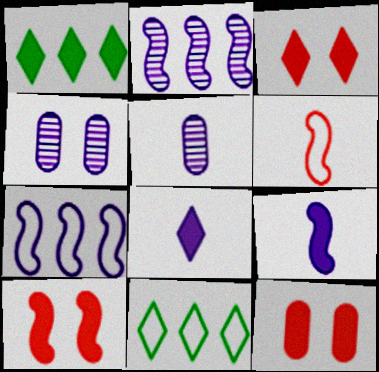[[1, 3, 8], 
[1, 4, 6], 
[1, 9, 12], 
[3, 10, 12], 
[4, 7, 8], 
[5, 10, 11]]